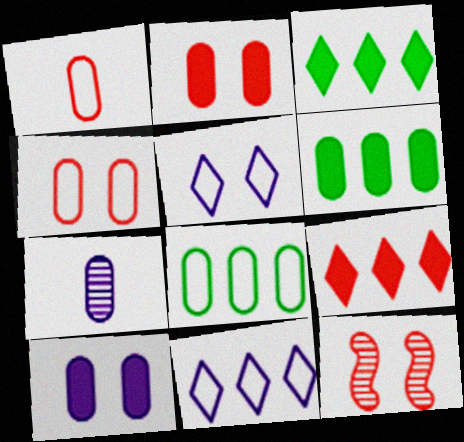[[1, 9, 12], 
[2, 7, 8], 
[4, 6, 7]]